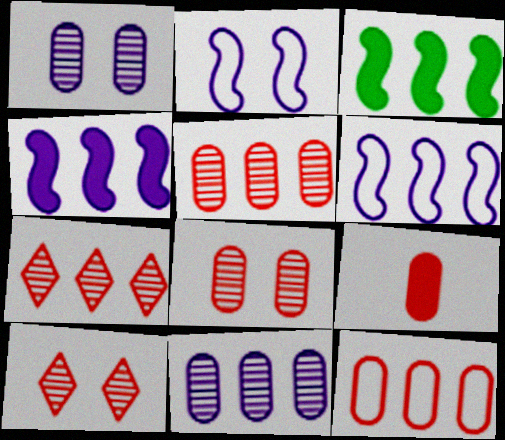[[8, 9, 12]]